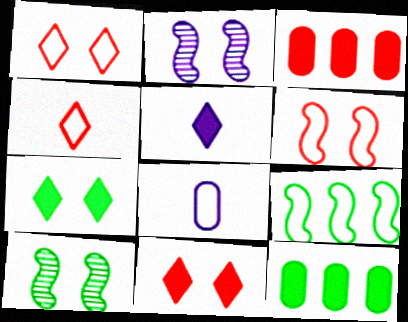[[1, 8, 9], 
[2, 4, 12]]